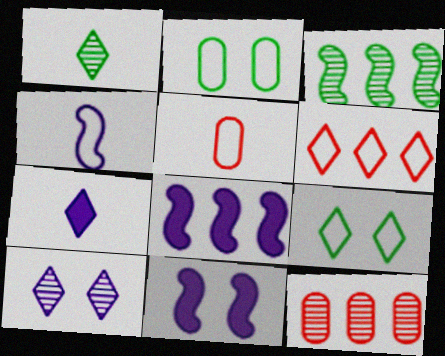[[2, 4, 6]]